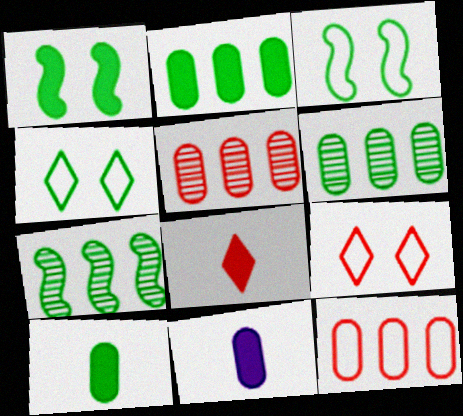[[4, 7, 10], 
[7, 9, 11]]